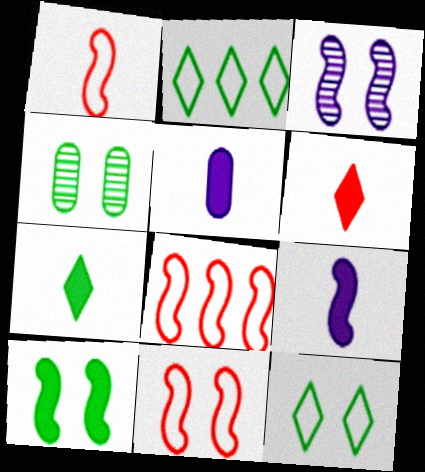[[1, 8, 11], 
[3, 10, 11], 
[4, 10, 12]]